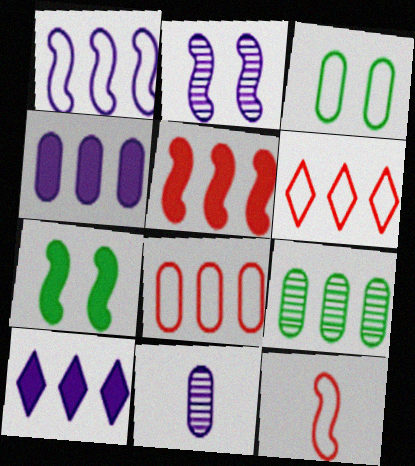[[4, 8, 9], 
[6, 7, 11]]